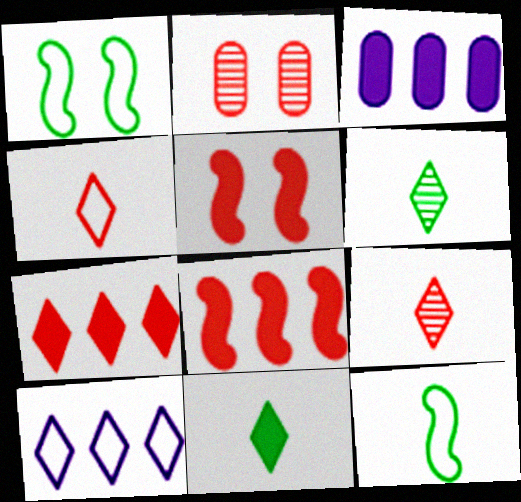[[1, 3, 9], 
[2, 4, 8], 
[3, 5, 11]]